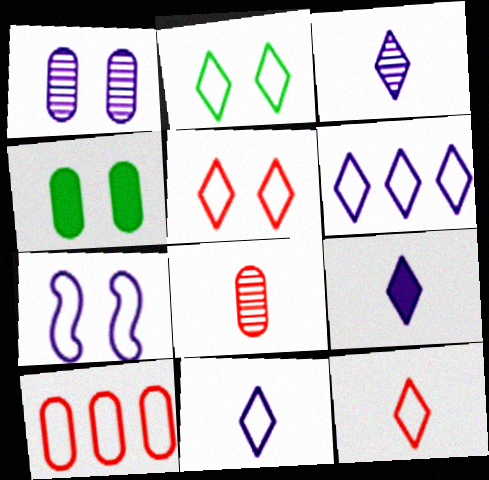[[2, 6, 12], 
[3, 9, 11]]